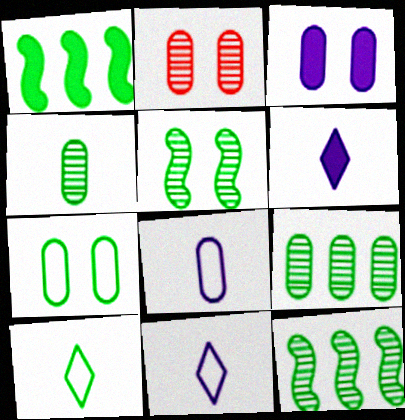[[1, 2, 11], 
[2, 3, 7]]